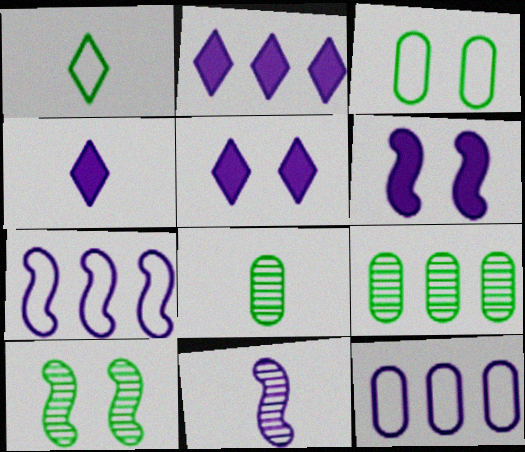[[2, 4, 5], 
[5, 11, 12], 
[6, 7, 11]]